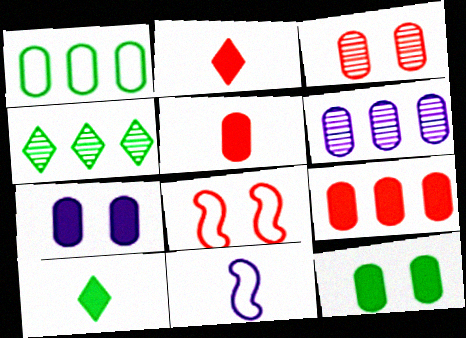[[1, 6, 9], 
[6, 8, 10]]